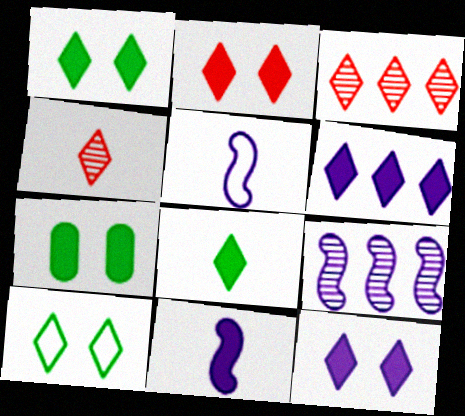[[1, 2, 12], 
[2, 6, 8], 
[3, 5, 7], 
[4, 6, 10]]